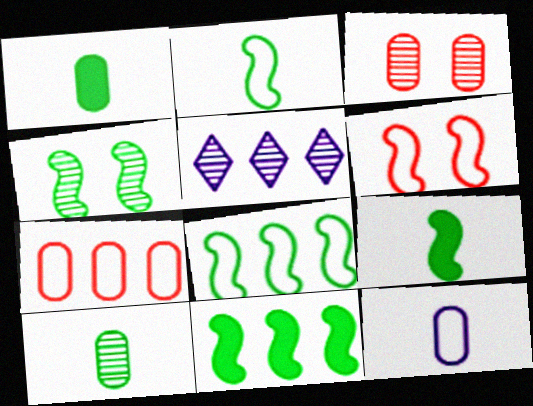[[1, 5, 6], 
[2, 4, 11], 
[4, 8, 9], 
[5, 7, 11]]